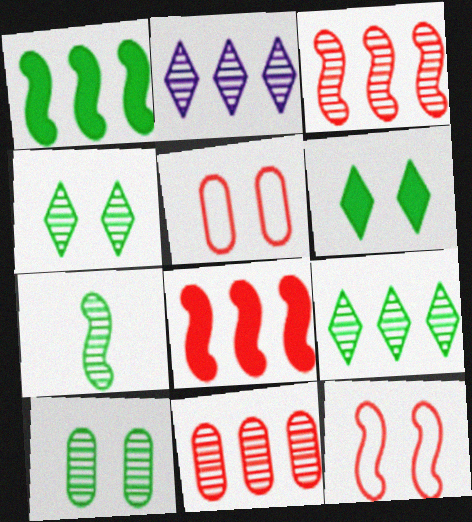[[7, 9, 10]]